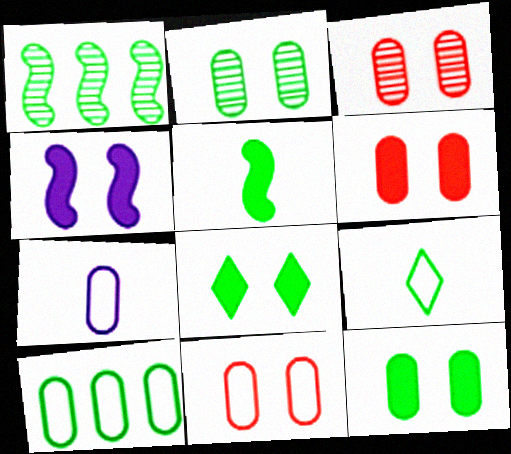[[1, 9, 12], 
[3, 6, 11], 
[4, 6, 8], 
[7, 10, 11]]